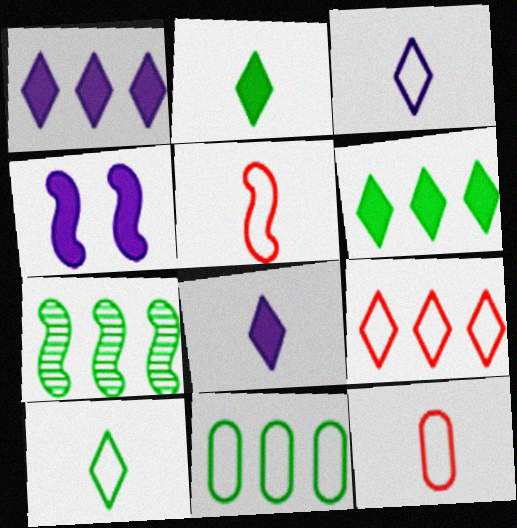[[4, 5, 7], 
[6, 7, 11]]